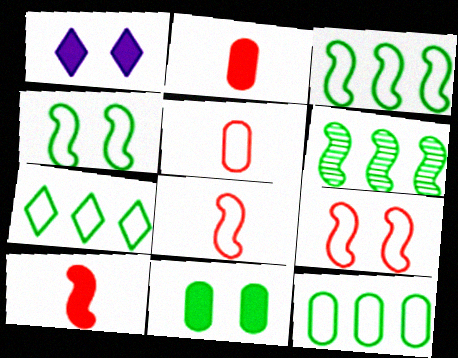[[1, 5, 6], 
[3, 7, 12]]